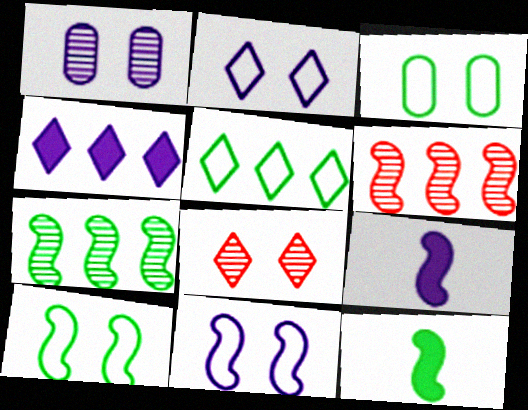[[6, 9, 10], 
[6, 11, 12], 
[7, 10, 12]]